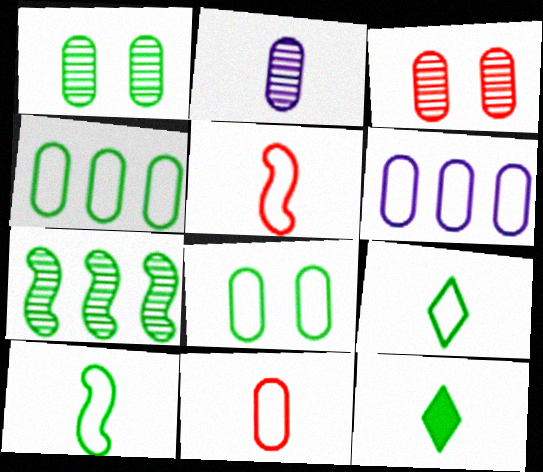[[2, 5, 12], 
[6, 8, 11], 
[7, 8, 12]]